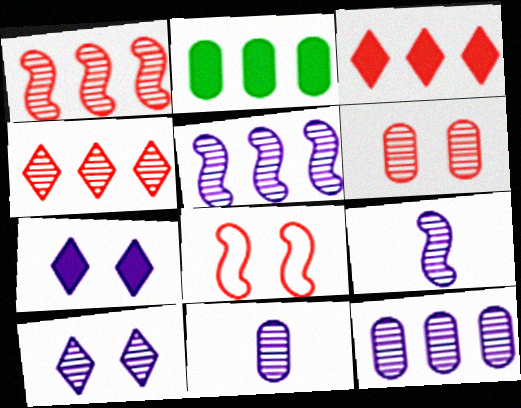[[5, 10, 11], 
[9, 10, 12]]